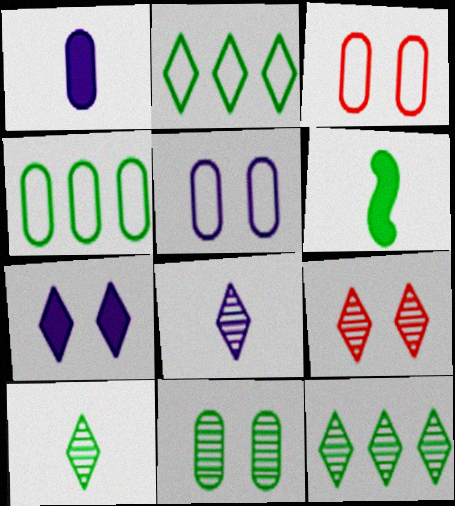[[2, 6, 11], 
[8, 9, 12]]